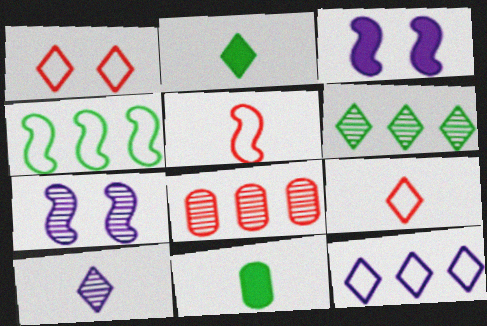[[2, 9, 10], 
[5, 10, 11]]